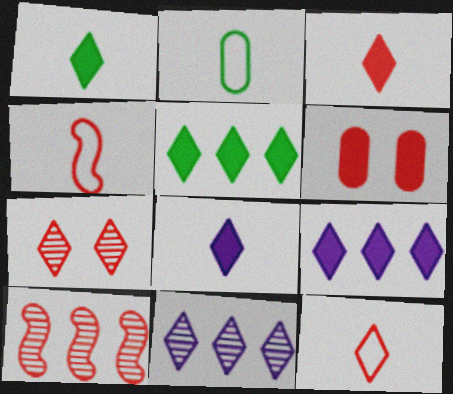[[1, 3, 8], 
[6, 10, 12]]